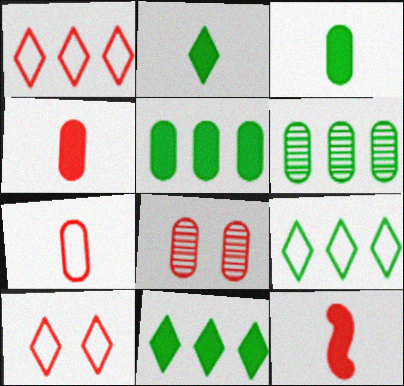[[1, 8, 12]]